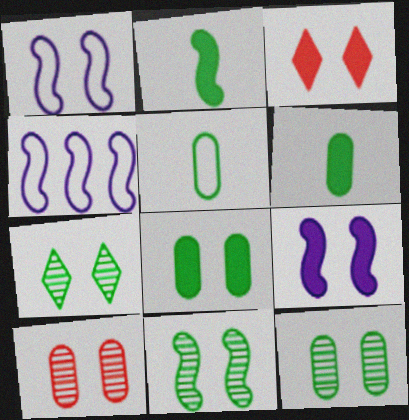[[1, 3, 12], 
[3, 8, 9], 
[7, 11, 12]]